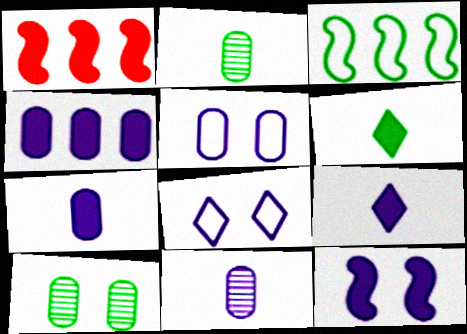[[1, 2, 8], 
[3, 6, 10], 
[4, 5, 11], 
[4, 9, 12]]